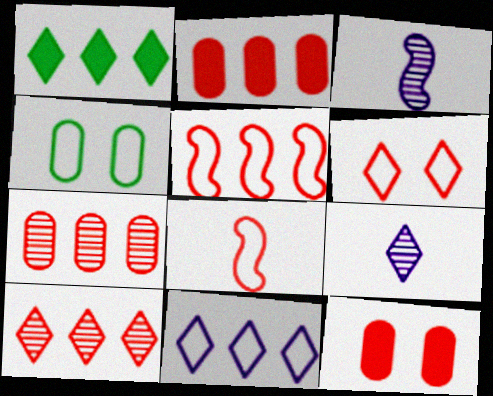[[1, 6, 9], 
[1, 10, 11], 
[2, 5, 10], 
[4, 8, 11], 
[8, 10, 12]]